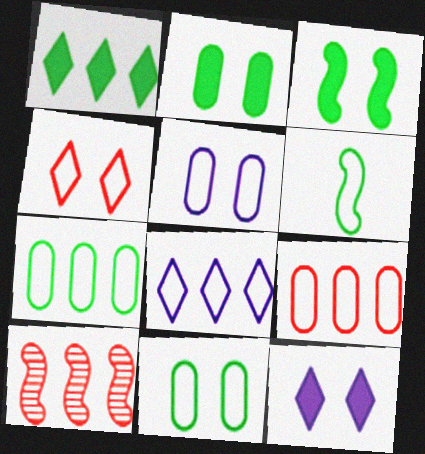[]